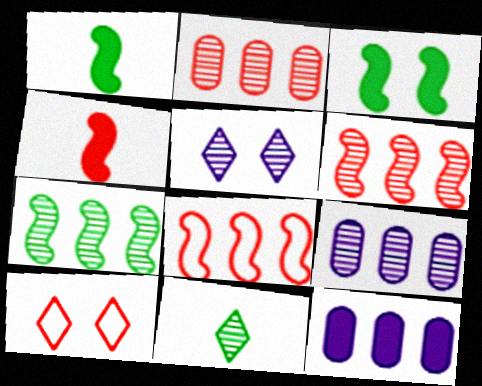[[1, 9, 10], 
[2, 4, 10]]